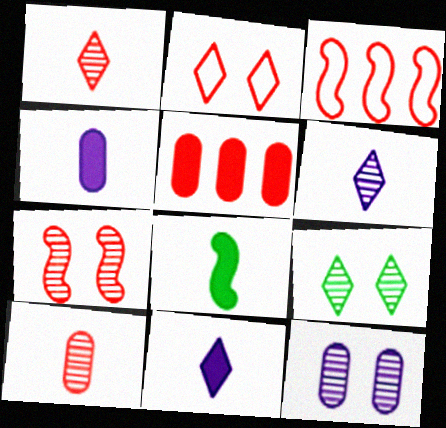[[3, 4, 9], 
[7, 9, 12]]